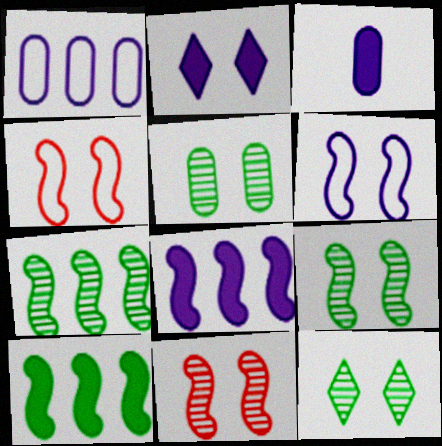[[2, 3, 8], 
[2, 4, 5], 
[5, 9, 12]]